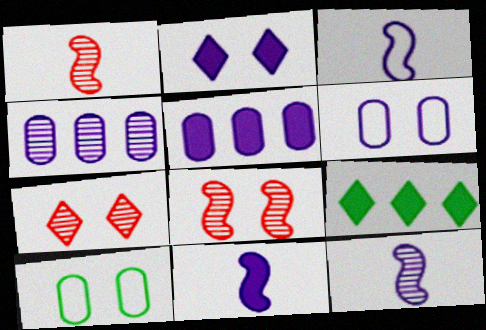[[1, 6, 9], 
[2, 3, 4], 
[2, 5, 11], 
[2, 8, 10], 
[3, 11, 12]]